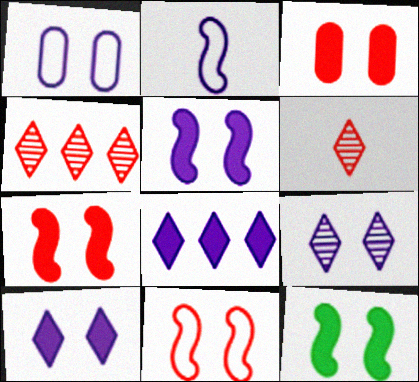[[1, 5, 9], 
[3, 10, 12], 
[5, 7, 12]]